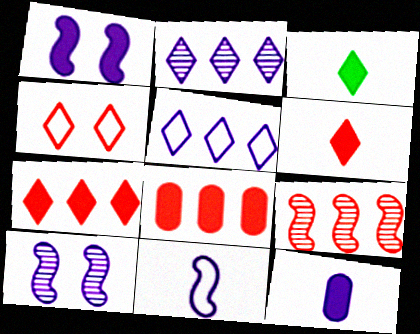[[1, 3, 8], 
[2, 3, 4], 
[5, 10, 12]]